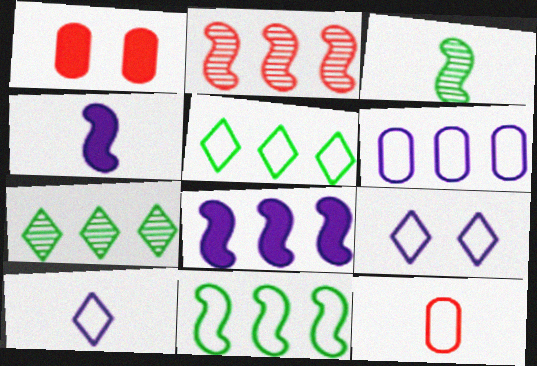[[2, 8, 11], 
[9, 11, 12]]